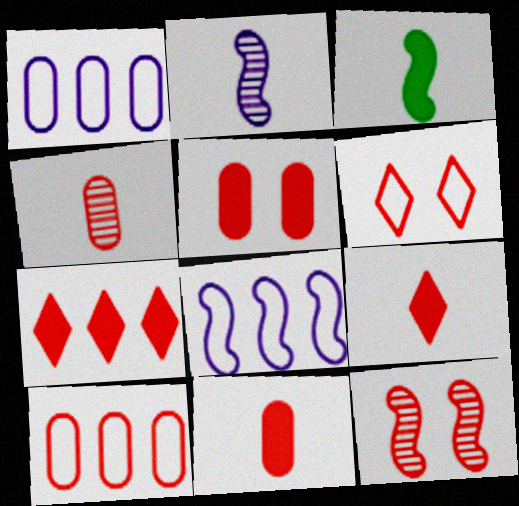[[3, 8, 12], 
[4, 5, 10], 
[5, 6, 12], 
[9, 10, 12]]